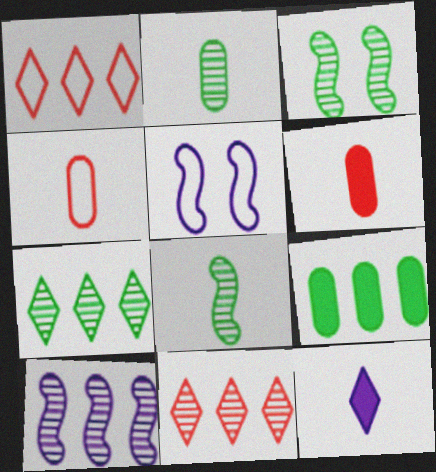[[1, 9, 10], 
[2, 3, 7], 
[4, 8, 12], 
[5, 6, 7]]